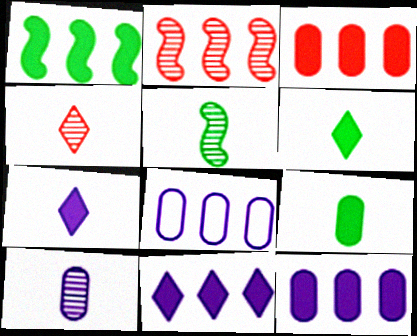[[1, 3, 11], 
[4, 5, 10]]